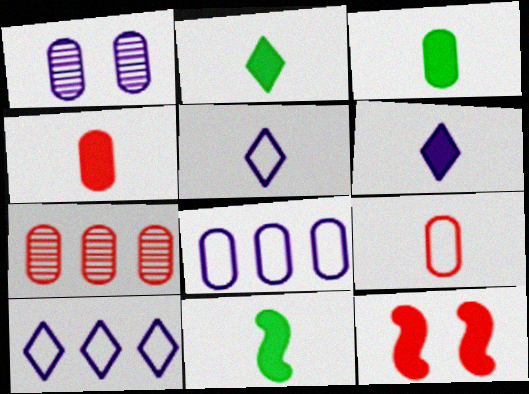[[2, 3, 11], 
[4, 6, 11]]